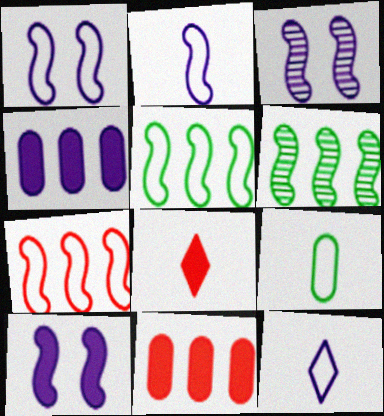[[1, 3, 10], 
[3, 4, 12]]